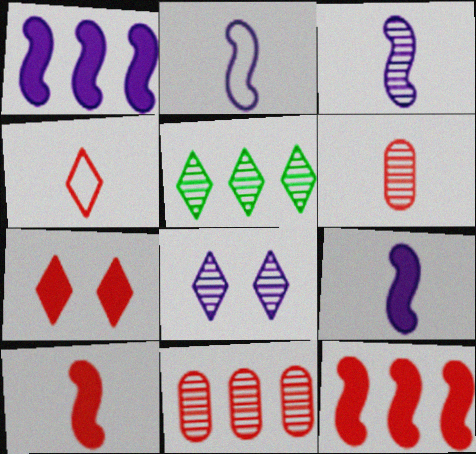[[2, 3, 9], 
[4, 6, 10]]